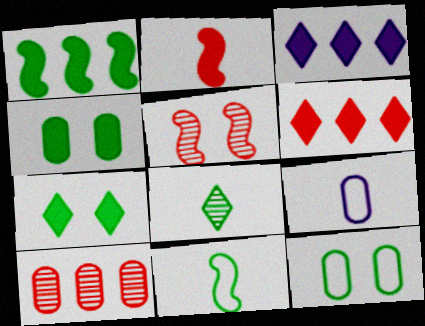[[1, 8, 12], 
[2, 3, 4], 
[2, 8, 9], 
[4, 9, 10]]